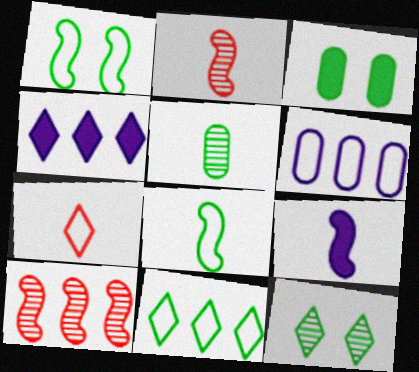[[1, 3, 12], 
[1, 6, 7], 
[1, 9, 10], 
[2, 8, 9], 
[4, 7, 12], 
[5, 7, 9]]